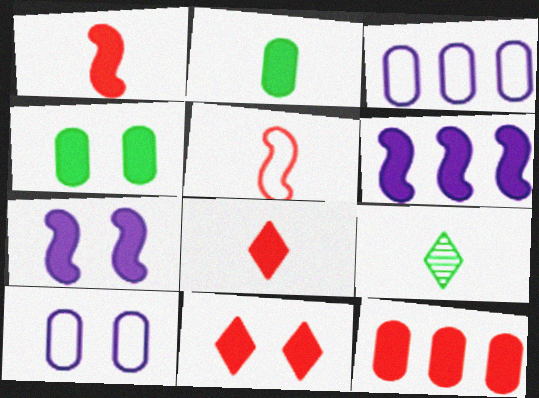[[1, 11, 12], 
[2, 6, 11], 
[4, 6, 8], 
[4, 7, 11]]